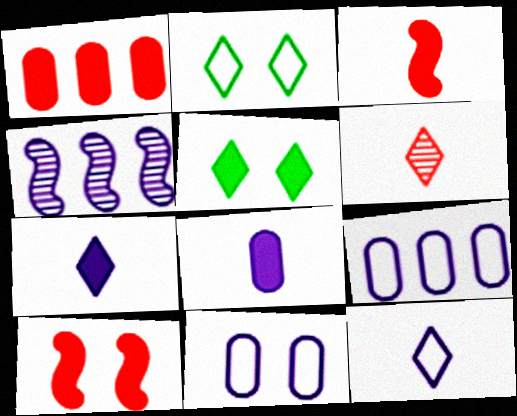[[4, 7, 11]]